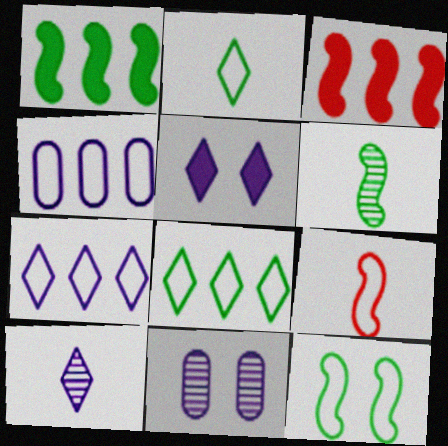[[1, 6, 12], 
[2, 3, 11], 
[5, 7, 10]]